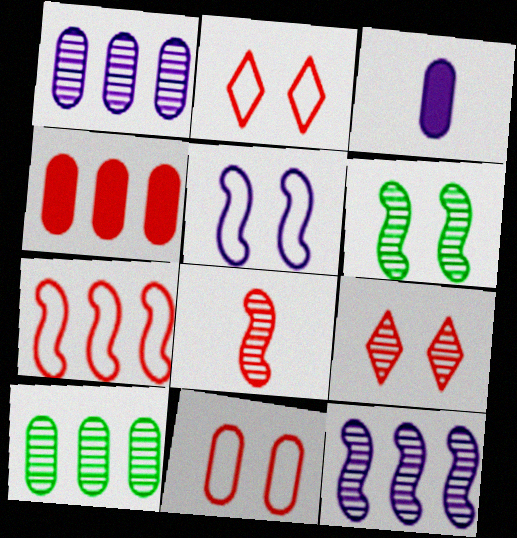[[2, 4, 8], 
[3, 10, 11], 
[6, 8, 12]]